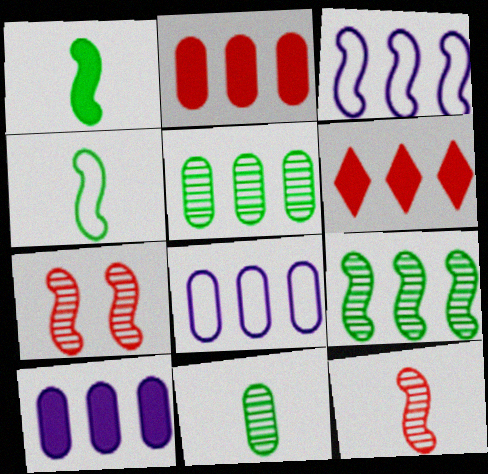[[1, 3, 7], 
[2, 5, 8], 
[3, 5, 6], 
[6, 8, 9]]